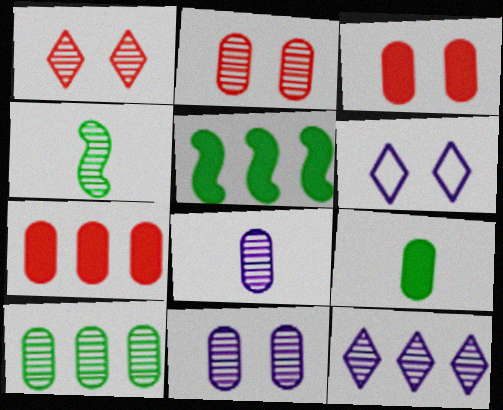[[2, 4, 12], 
[2, 8, 10], 
[4, 6, 7]]